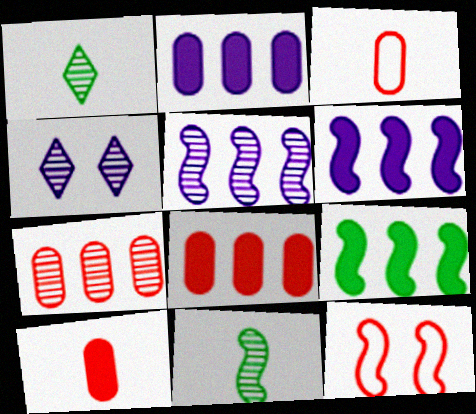[[1, 2, 12], 
[3, 4, 9], 
[4, 7, 11], 
[6, 11, 12]]